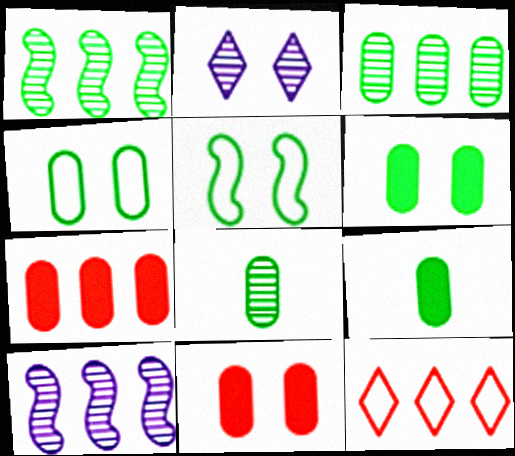[[2, 5, 11], 
[3, 4, 9]]